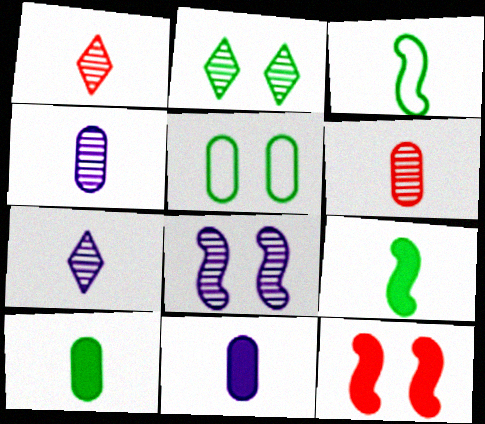[[1, 3, 11]]